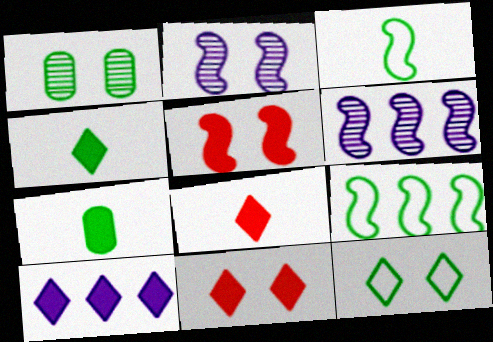[[1, 4, 9], 
[3, 5, 6], 
[4, 10, 11], 
[5, 7, 10]]